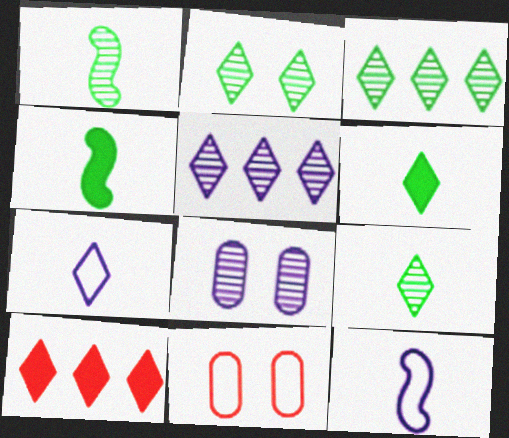[[2, 3, 9], 
[2, 7, 10], 
[4, 5, 11]]